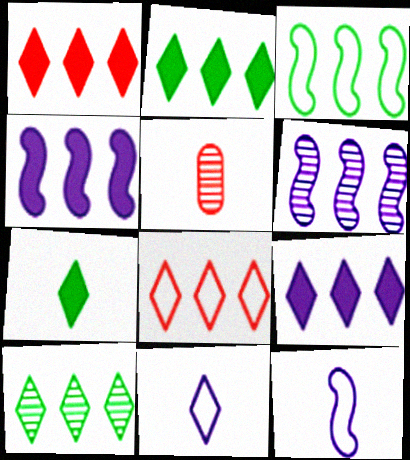[[1, 2, 9], 
[5, 7, 12], 
[8, 9, 10]]